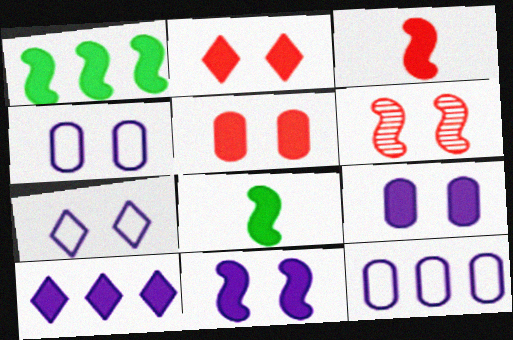[[1, 3, 11], 
[5, 8, 10]]